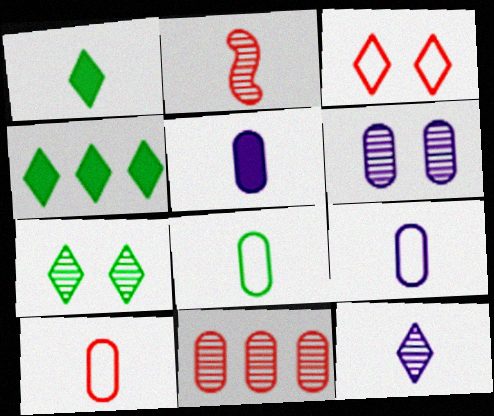[[1, 2, 9], 
[3, 4, 12], 
[8, 9, 10]]